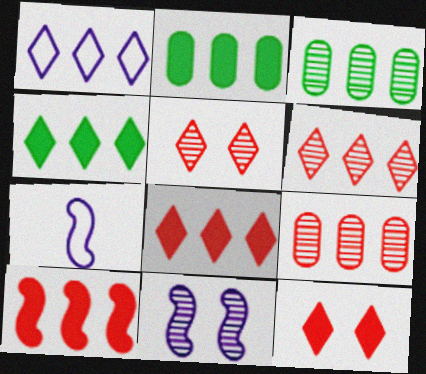[[1, 3, 10], 
[1, 4, 6], 
[2, 5, 7], 
[3, 7, 12]]